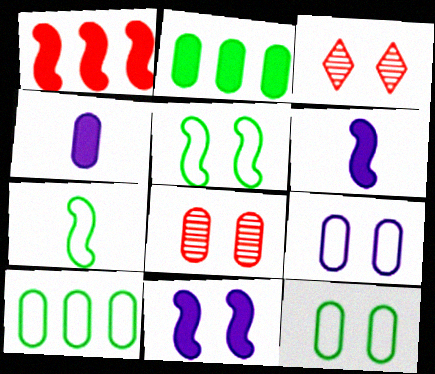[[3, 6, 10], 
[3, 11, 12], 
[4, 8, 10]]